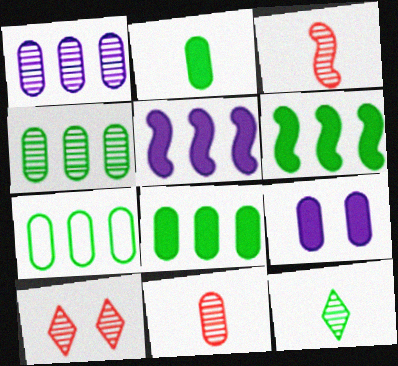[[4, 7, 8], 
[7, 9, 11]]